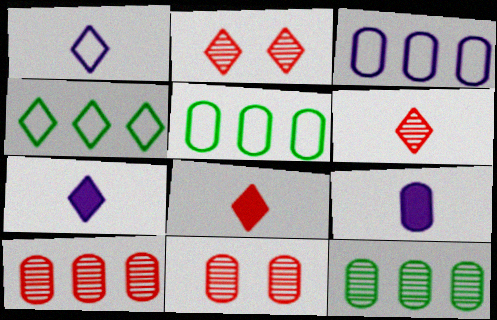[[2, 4, 7], 
[5, 9, 11]]